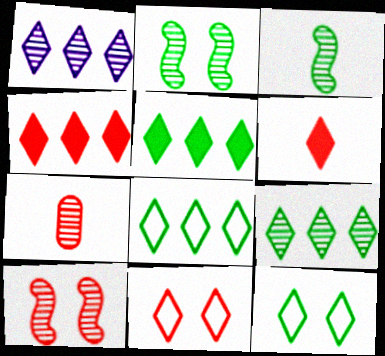[[1, 2, 7], 
[1, 4, 8], 
[1, 6, 12], 
[5, 8, 9]]